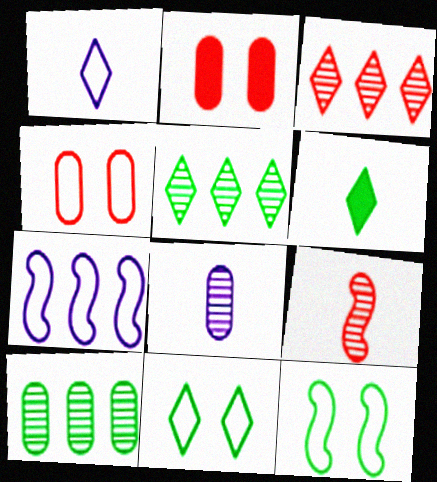[[5, 6, 11], 
[6, 10, 12]]